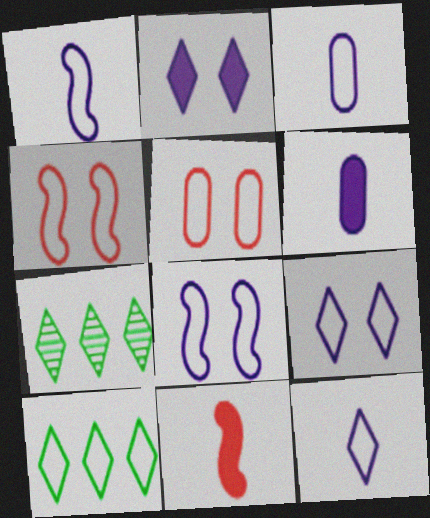[[1, 3, 12], 
[1, 5, 10], 
[3, 4, 10], 
[4, 6, 7]]